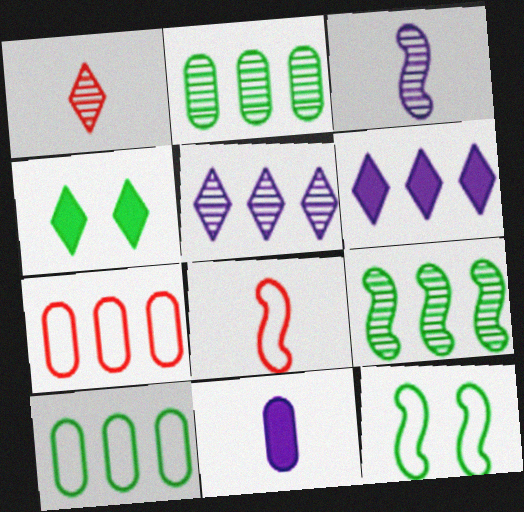[[3, 4, 7], 
[6, 7, 9]]